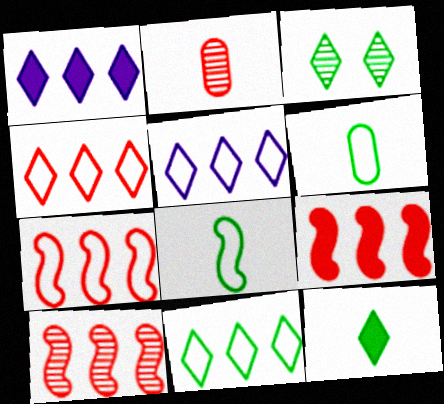[[3, 11, 12], 
[4, 5, 11], 
[7, 9, 10]]